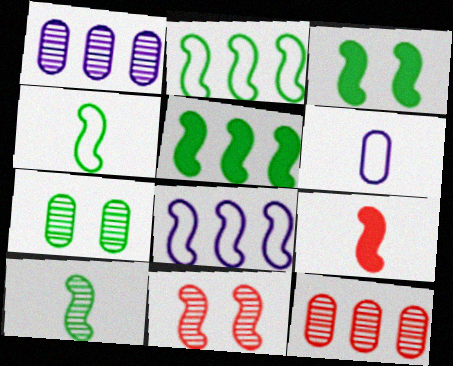[[2, 3, 10]]